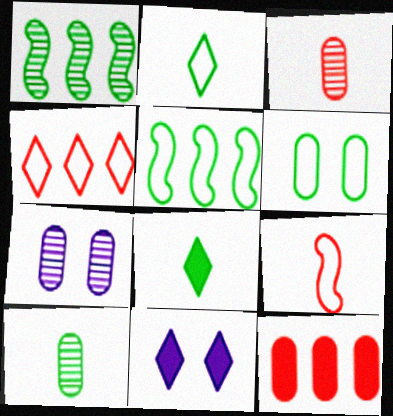[[1, 6, 8], 
[2, 5, 6], 
[3, 5, 11]]